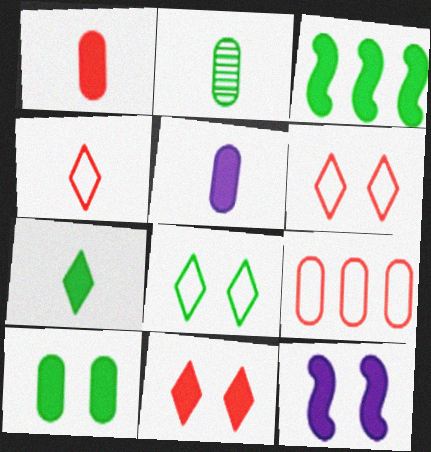[[2, 3, 8], 
[3, 5, 11], 
[3, 7, 10], 
[10, 11, 12]]